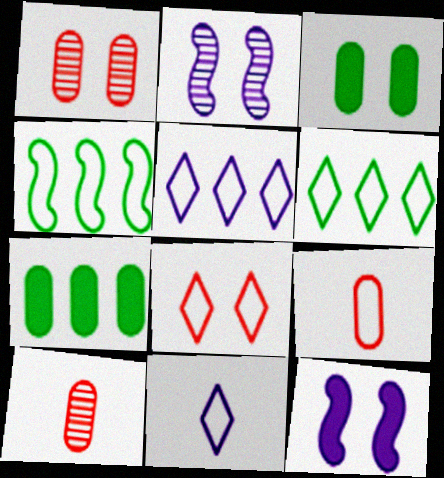[[2, 3, 8], 
[6, 8, 11], 
[6, 10, 12]]